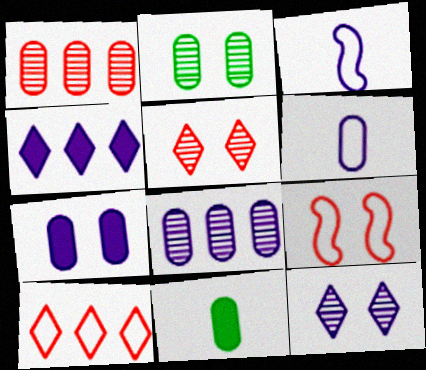[[6, 7, 8]]